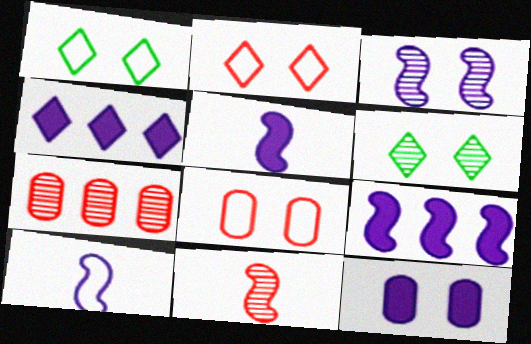[[1, 5, 7], 
[3, 9, 10], 
[4, 5, 12]]